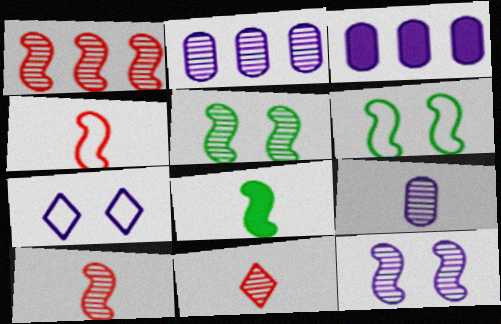[[2, 5, 11], 
[3, 6, 11]]